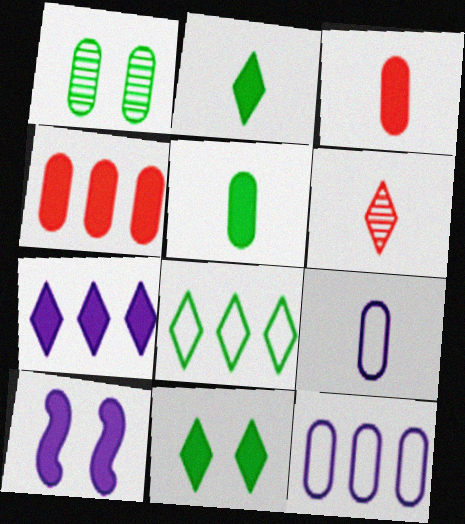[[1, 3, 12], 
[1, 4, 9], 
[2, 4, 10]]